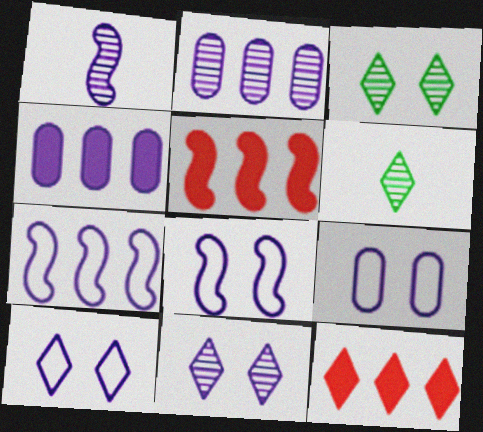[[1, 2, 11], 
[1, 4, 10], 
[5, 6, 9], 
[6, 10, 12], 
[8, 9, 10]]